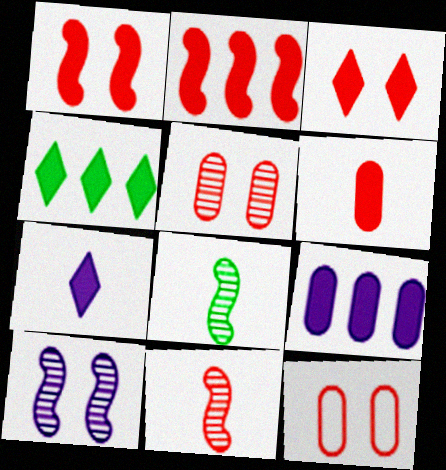[[2, 3, 6], 
[2, 4, 9], 
[3, 4, 7]]